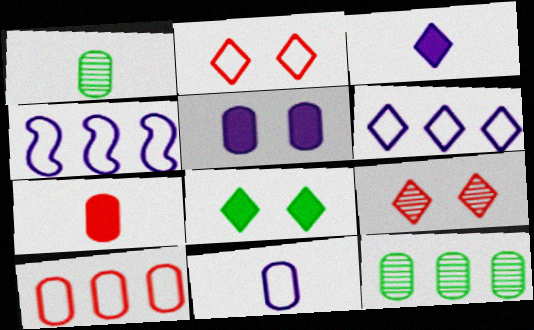[[1, 5, 10], 
[1, 7, 11]]